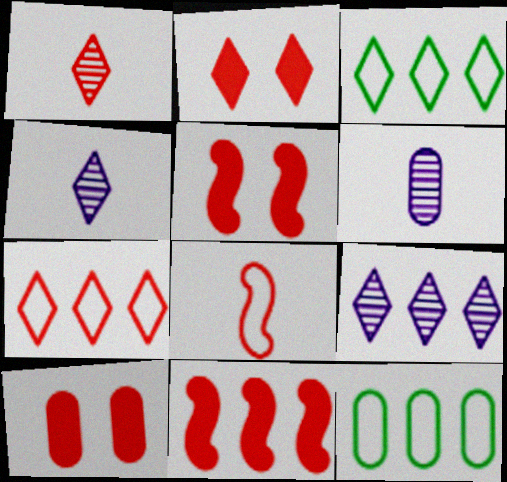[[1, 2, 7], 
[2, 3, 4], 
[2, 5, 10], 
[3, 5, 6], 
[4, 5, 12], 
[6, 10, 12], 
[9, 11, 12]]